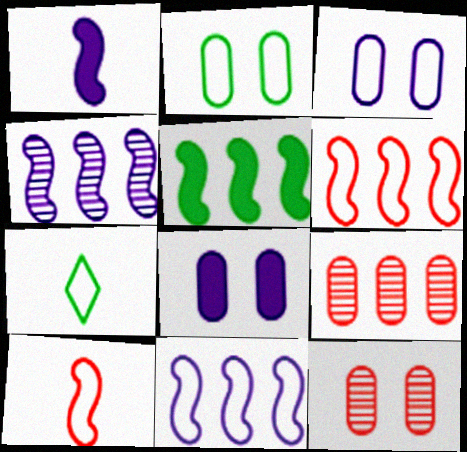[[2, 8, 12], 
[3, 6, 7], 
[4, 5, 6]]